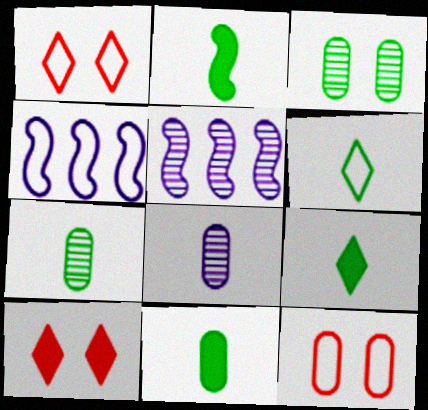[[1, 5, 11], 
[2, 6, 7], 
[2, 9, 11], 
[4, 6, 12], 
[4, 7, 10], 
[5, 9, 12]]